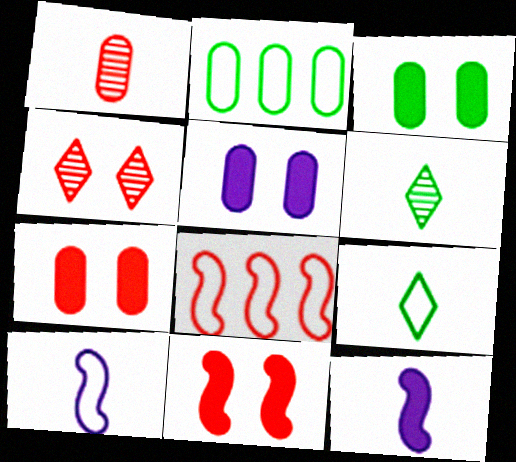[[1, 2, 5], 
[1, 9, 12], 
[2, 4, 12], 
[3, 5, 7], 
[5, 6, 8]]